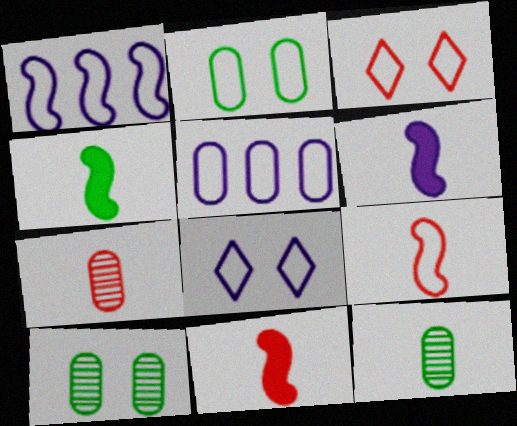[[4, 6, 11]]